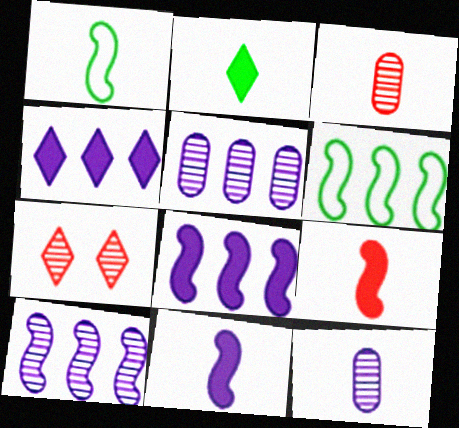[]